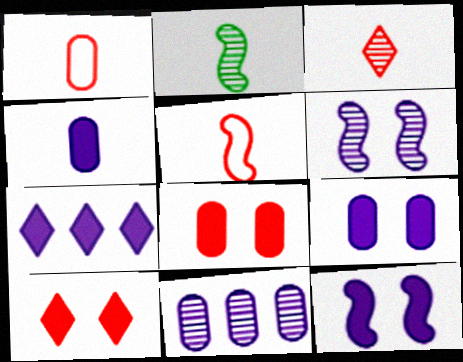[[4, 7, 12]]